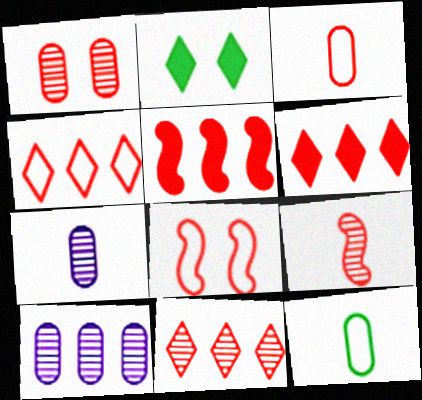[[1, 9, 11], 
[3, 4, 8], 
[4, 6, 11], 
[5, 8, 9]]